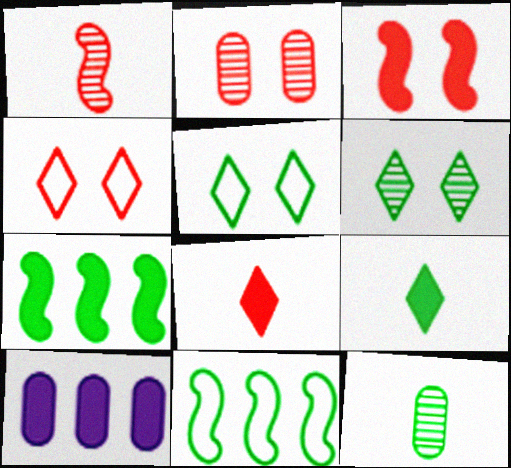[[1, 5, 10], 
[2, 3, 4], 
[3, 9, 10], 
[5, 7, 12]]